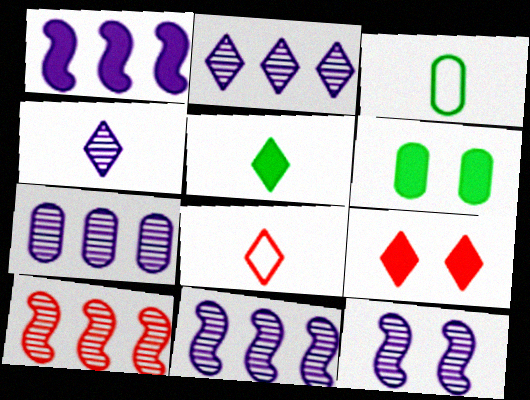[[2, 7, 11], 
[3, 9, 11], 
[4, 5, 8], 
[4, 7, 12], 
[6, 8, 11]]